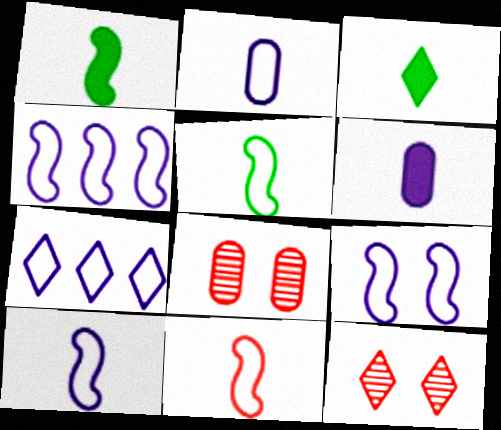[[1, 7, 8], 
[2, 7, 9], 
[3, 4, 8], 
[3, 7, 12], 
[4, 9, 10], 
[5, 10, 11]]